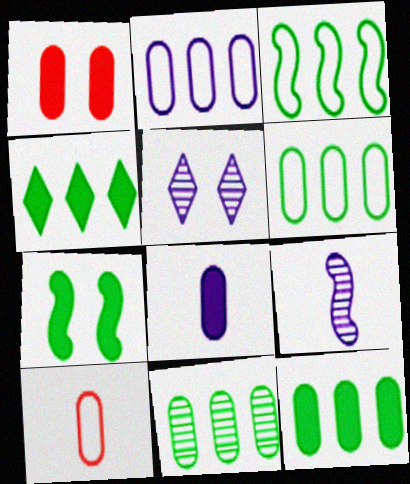[[1, 8, 12], 
[3, 4, 11], 
[6, 11, 12]]